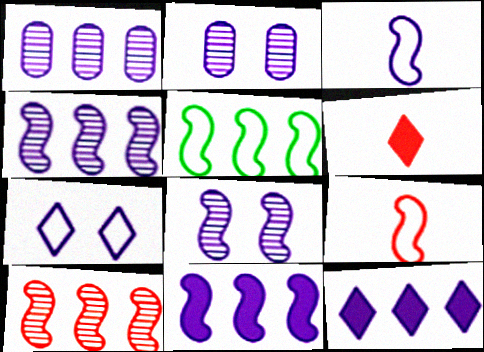[[2, 3, 12], 
[2, 5, 6], 
[3, 8, 11], 
[5, 10, 11]]